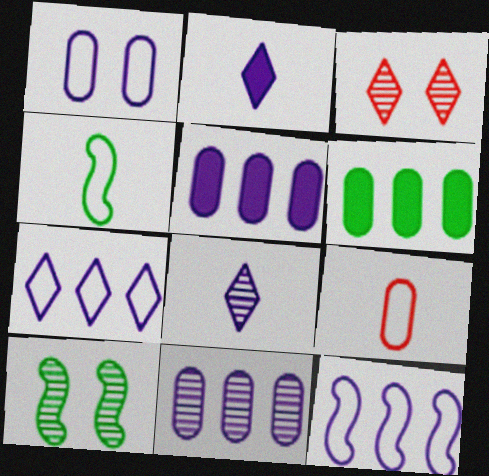[[3, 4, 5]]